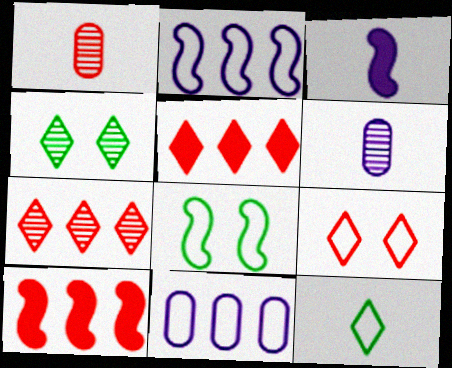[[1, 3, 12], 
[1, 9, 10], 
[5, 6, 8]]